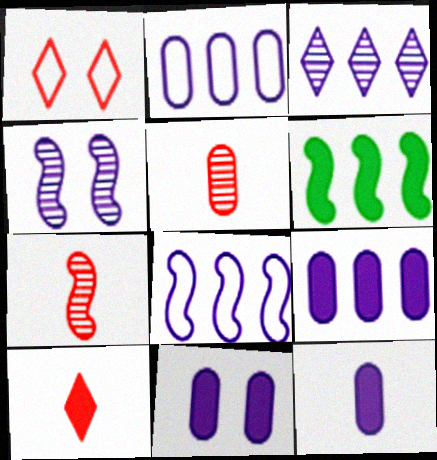[[3, 8, 9], 
[6, 10, 11], 
[9, 11, 12]]